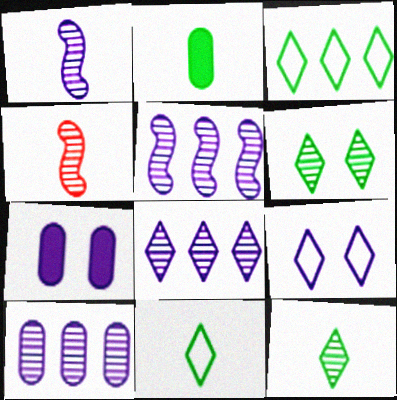[[3, 4, 7], 
[4, 6, 10], 
[5, 8, 10]]